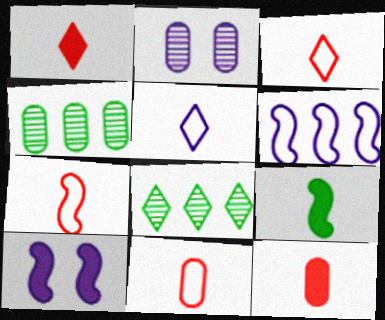[[3, 4, 10], 
[3, 7, 11], 
[8, 10, 11]]